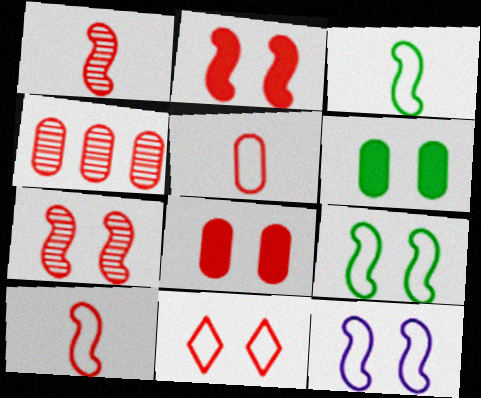[[4, 5, 8], 
[7, 8, 11]]